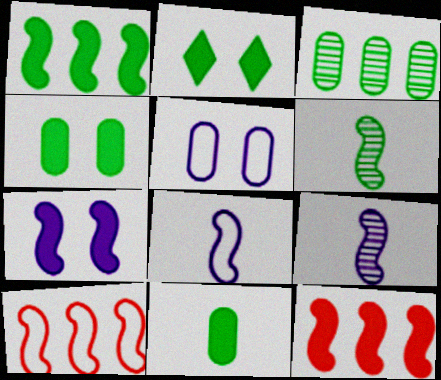[[1, 2, 11], 
[6, 7, 10]]